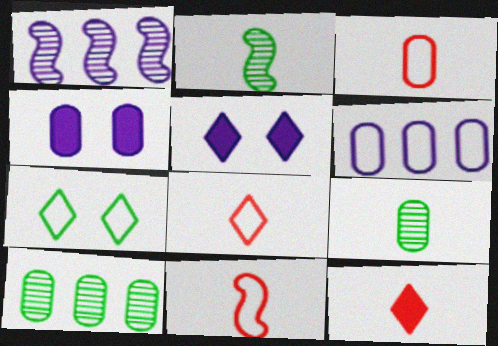[[3, 4, 10], 
[3, 8, 11], 
[5, 10, 11], 
[6, 7, 11]]